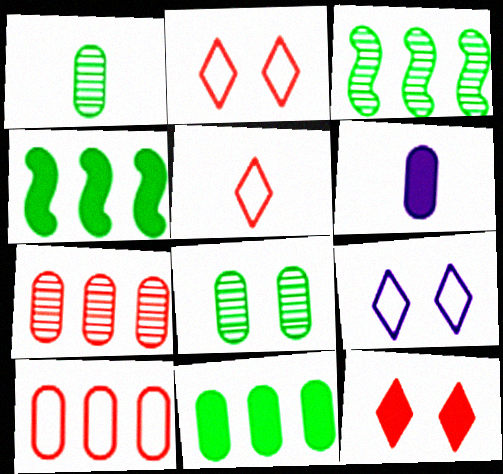[[2, 3, 6], 
[4, 6, 12], 
[6, 8, 10]]